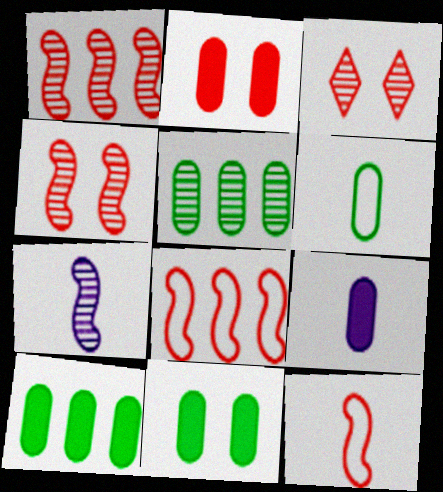[[2, 9, 10], 
[3, 5, 7], 
[5, 6, 11]]